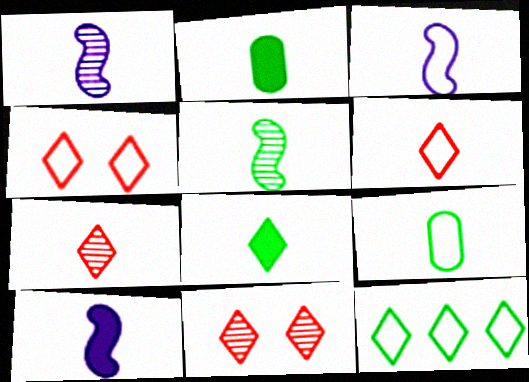[[1, 2, 6], 
[1, 3, 10], 
[2, 3, 7], 
[3, 6, 9], 
[5, 8, 9], 
[7, 9, 10]]